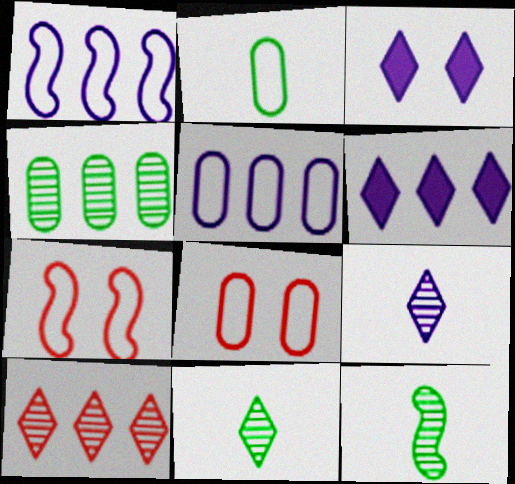[[2, 5, 8], 
[6, 8, 12]]